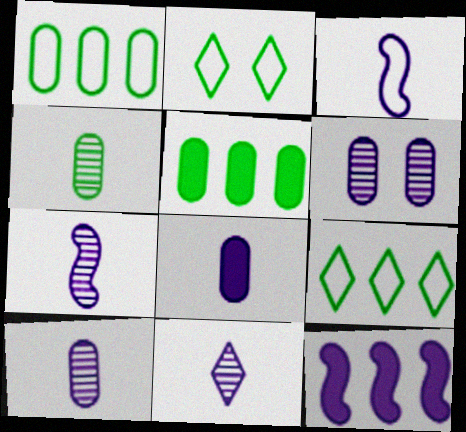[[3, 8, 11], 
[7, 10, 11]]